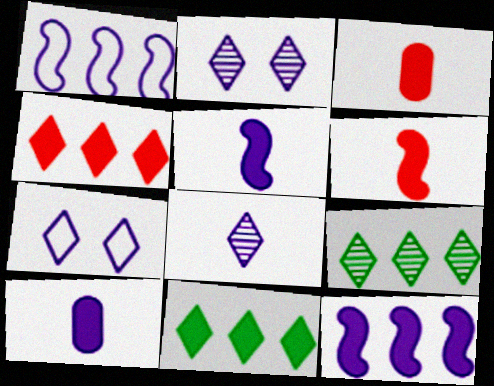[[1, 2, 10]]